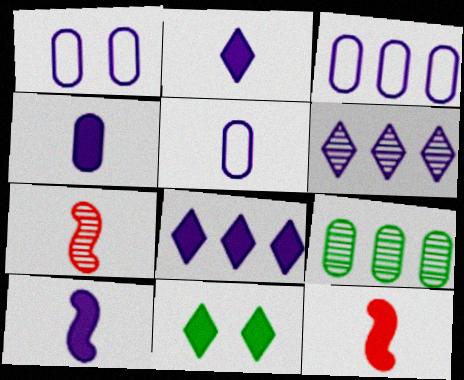[[1, 3, 5], 
[1, 6, 10], 
[2, 4, 10], 
[3, 7, 11]]